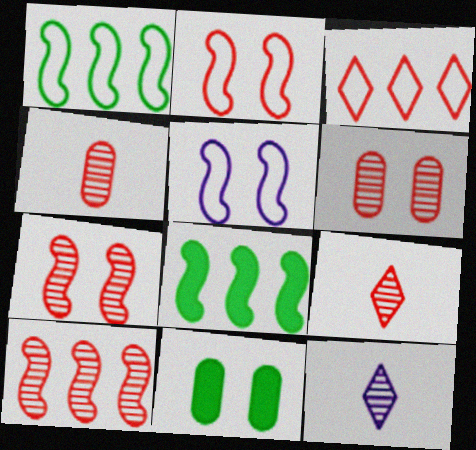[[6, 9, 10]]